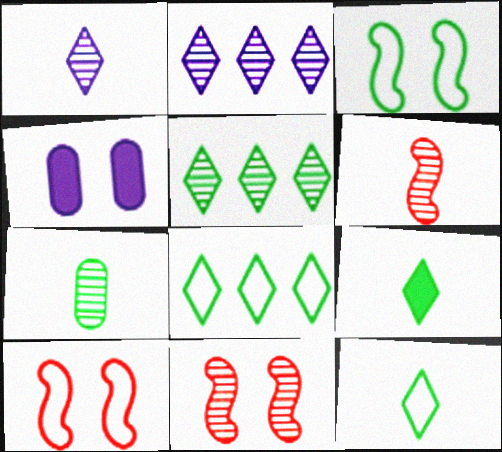[[1, 6, 7], 
[2, 7, 11], 
[4, 6, 8]]